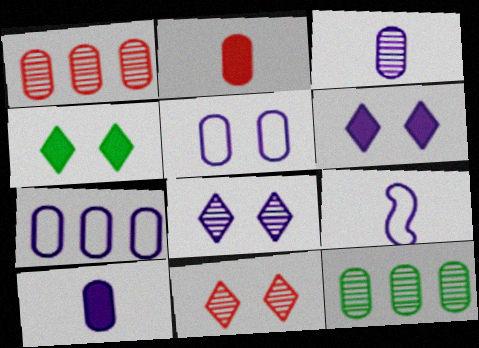[[1, 4, 9], 
[2, 5, 12]]